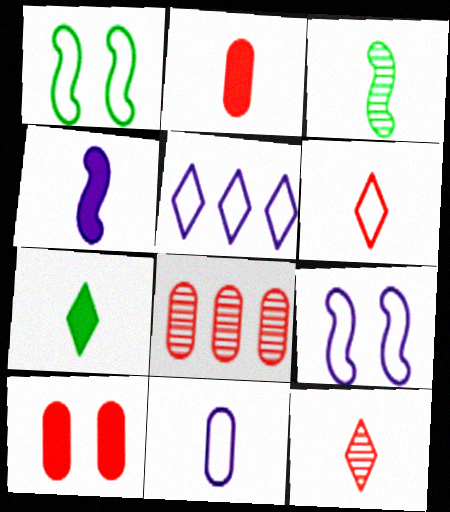[[2, 4, 7], 
[3, 5, 10], 
[5, 9, 11], 
[7, 8, 9]]